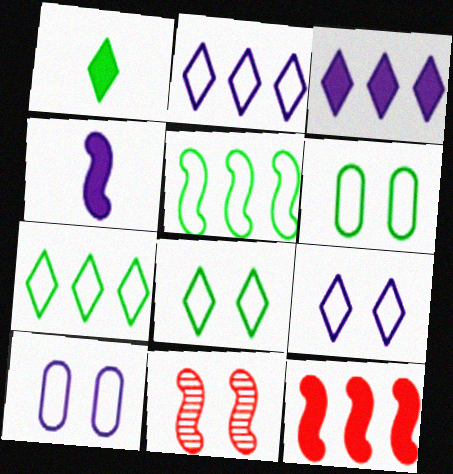[[4, 5, 11]]